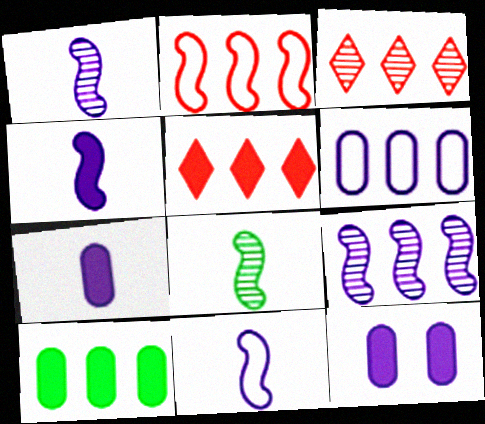[[1, 4, 11]]